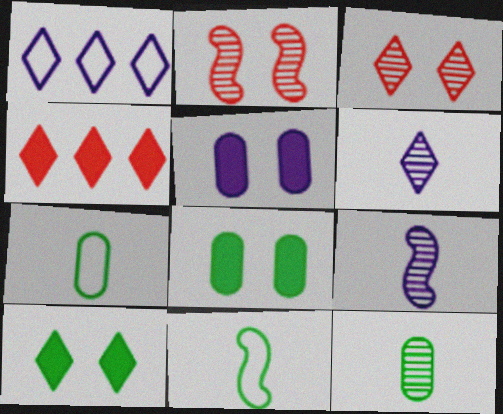[[1, 5, 9]]